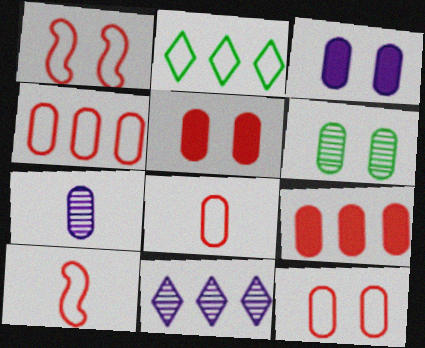[[3, 6, 12], 
[4, 8, 12]]